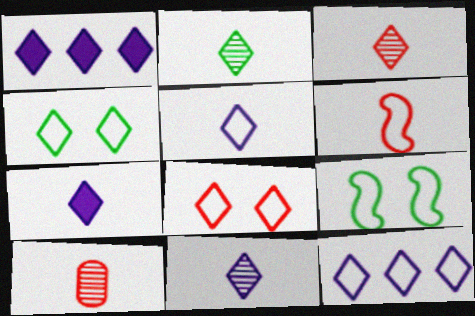[[1, 2, 8], 
[1, 3, 4], 
[1, 9, 10], 
[2, 3, 11], 
[5, 7, 11]]